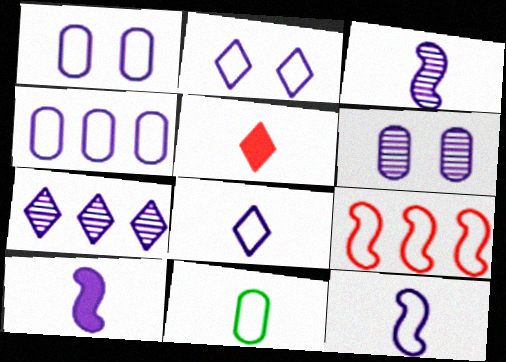[[1, 7, 10], 
[2, 4, 12], 
[2, 9, 11], 
[3, 5, 11], 
[3, 6, 7], 
[3, 10, 12]]